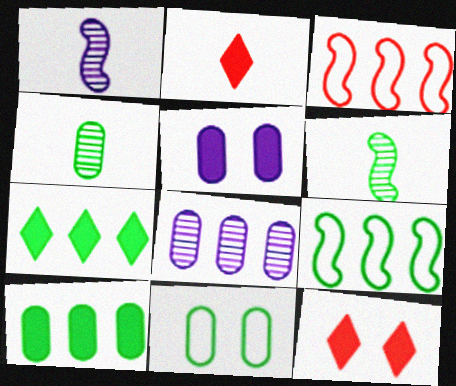[[3, 7, 8], 
[4, 10, 11], 
[6, 7, 11]]